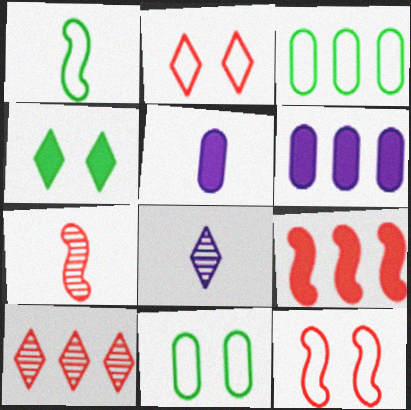[[4, 5, 9], 
[7, 9, 12], 
[8, 9, 11]]